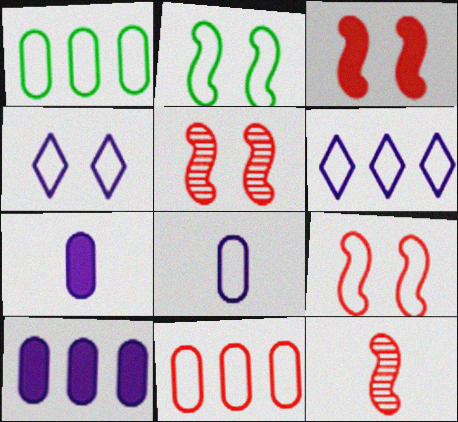[[3, 5, 9]]